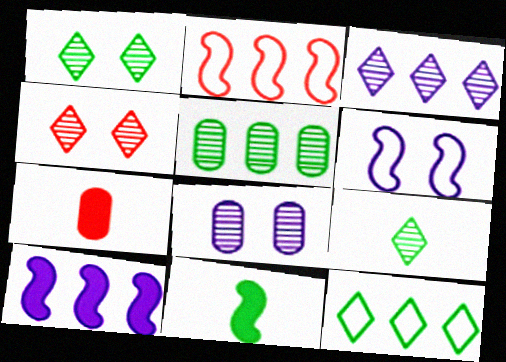[[2, 4, 7], 
[3, 4, 9]]